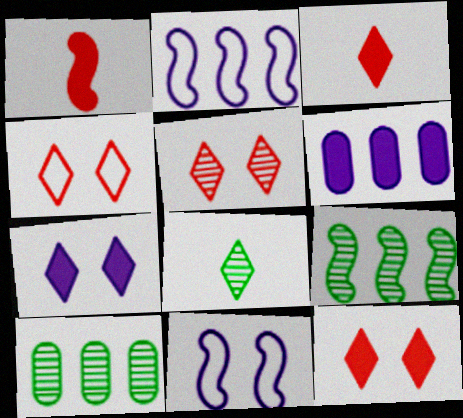[[1, 9, 11], 
[3, 10, 11], 
[4, 5, 12]]